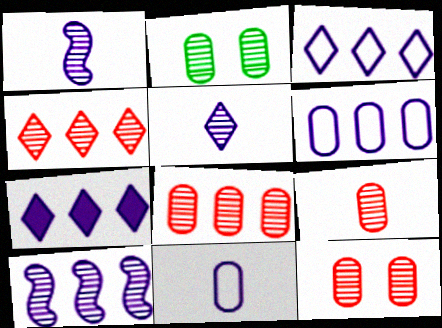[[1, 2, 4], 
[6, 7, 10], 
[8, 9, 12]]